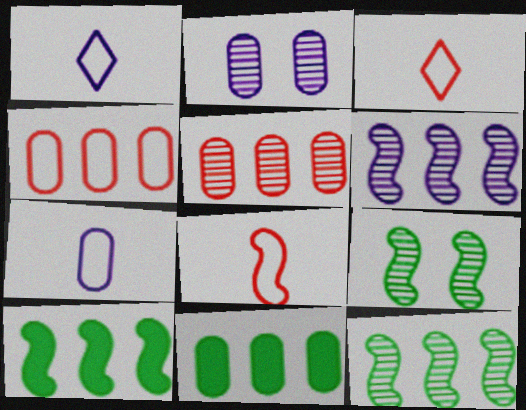[[2, 3, 10]]